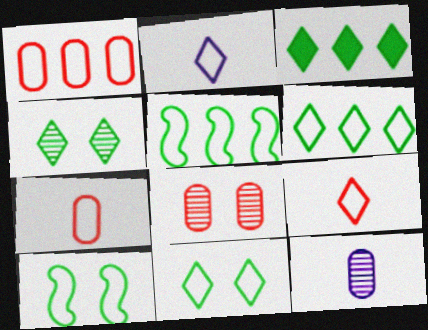[[1, 2, 10]]